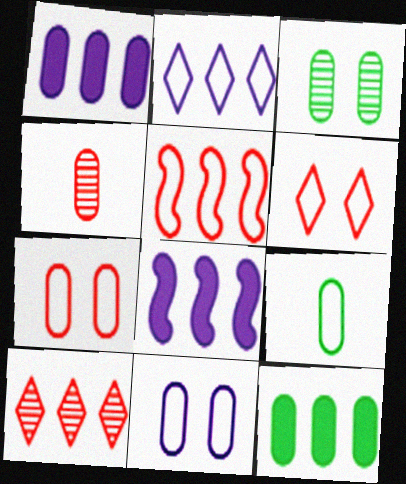[[3, 9, 12], 
[4, 11, 12]]